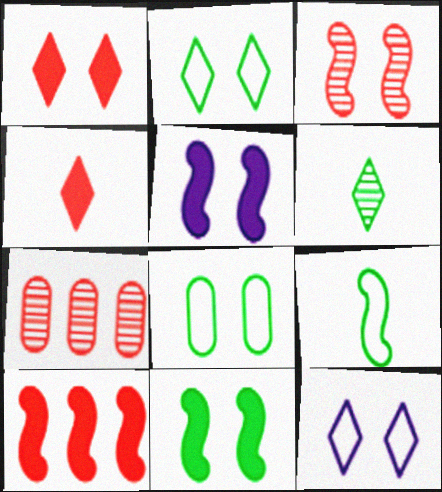[]